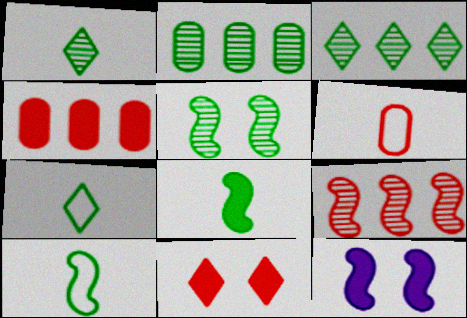[[1, 2, 5], 
[3, 6, 12], 
[6, 9, 11], 
[9, 10, 12]]